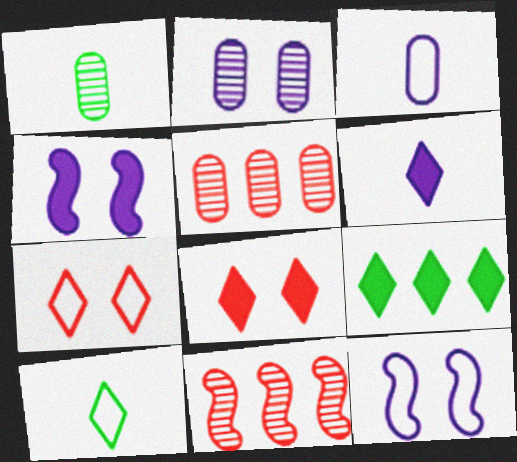[[1, 2, 5], 
[4, 5, 10], 
[6, 8, 9]]